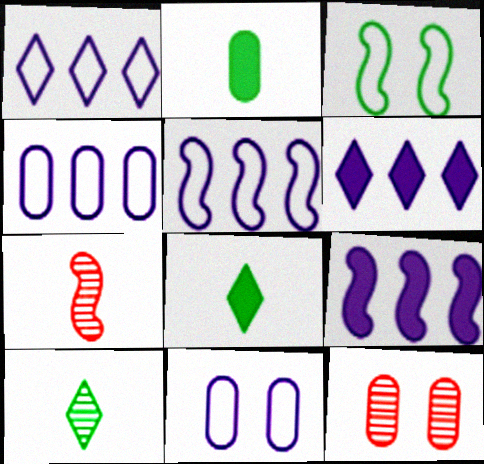[[1, 4, 5], 
[2, 4, 12], 
[3, 7, 9], 
[5, 8, 12]]